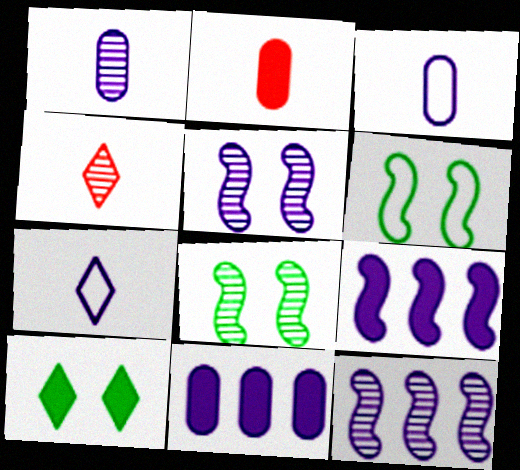[[2, 9, 10], 
[4, 6, 11], 
[5, 7, 11]]